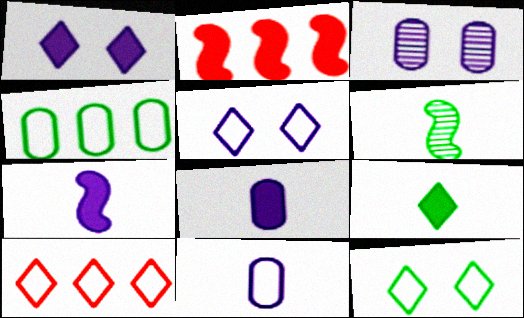[]